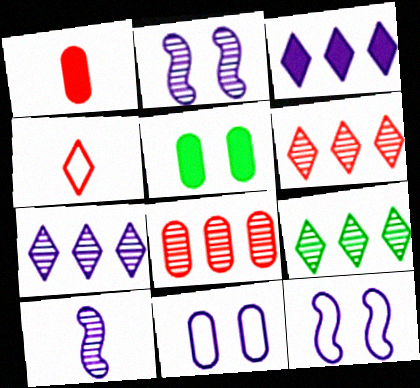[[1, 9, 12], 
[3, 10, 11], 
[6, 7, 9]]